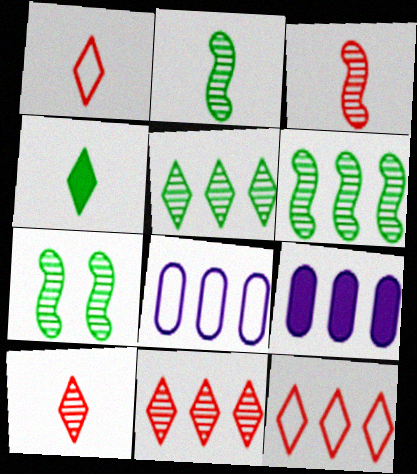[[1, 7, 9], 
[2, 6, 7], 
[6, 9, 12]]